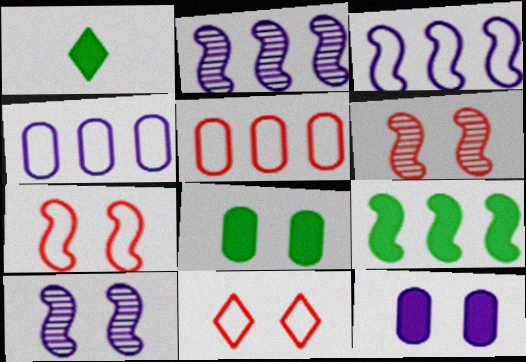[[1, 4, 6], 
[1, 5, 10], 
[1, 8, 9], 
[8, 10, 11]]